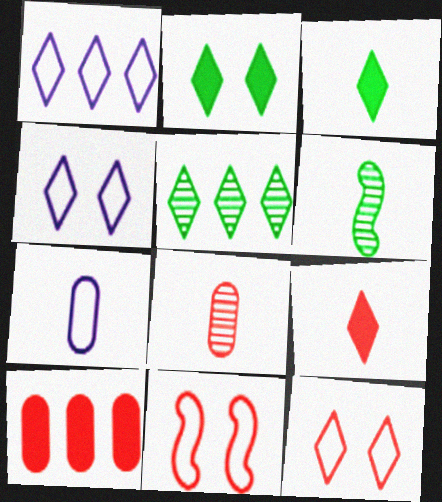[[4, 5, 9], 
[4, 6, 10], 
[6, 7, 9]]